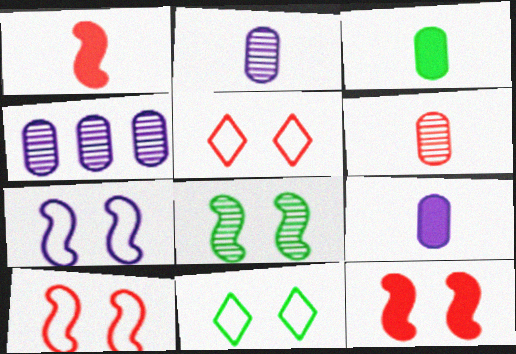[[1, 4, 11], 
[7, 8, 12]]